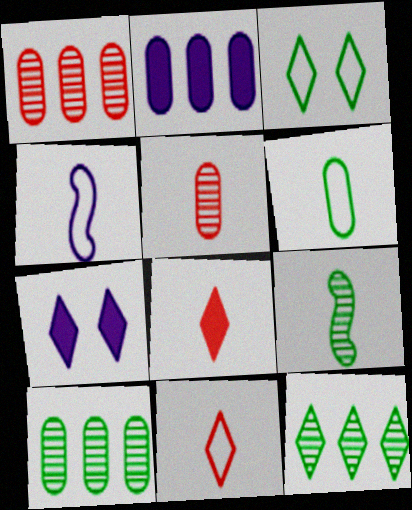[[4, 6, 11], 
[7, 11, 12]]